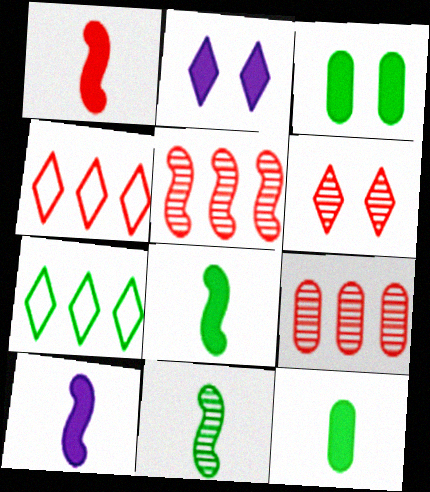[[1, 8, 10], 
[3, 7, 11]]